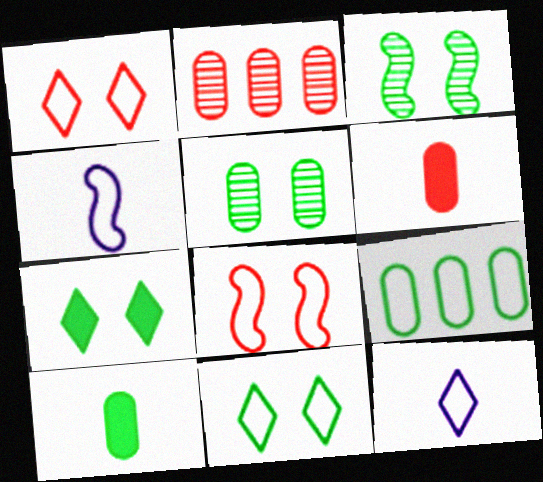[[1, 4, 9], 
[2, 4, 7], 
[5, 9, 10], 
[8, 9, 12]]